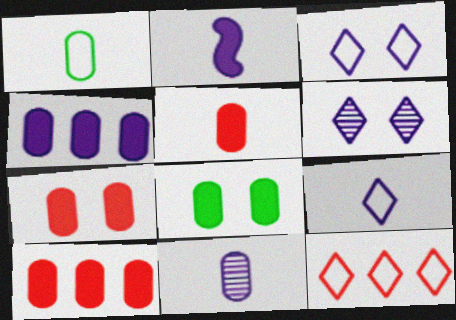[[1, 5, 11], 
[2, 9, 11], 
[4, 5, 8], 
[5, 7, 10]]